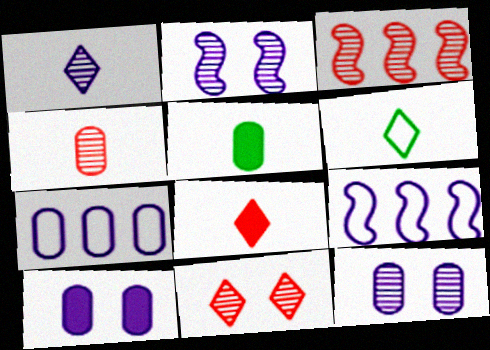[[1, 6, 8], 
[1, 9, 10], 
[3, 4, 11], 
[3, 6, 10], 
[5, 9, 11]]